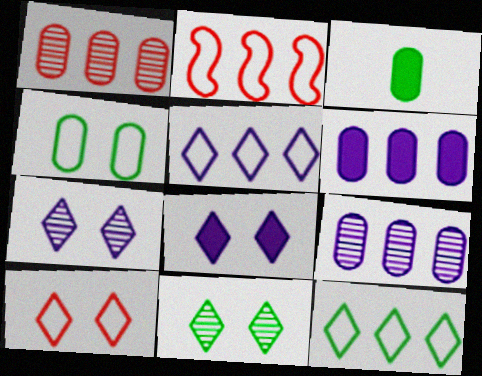[[2, 3, 7], 
[8, 10, 11]]